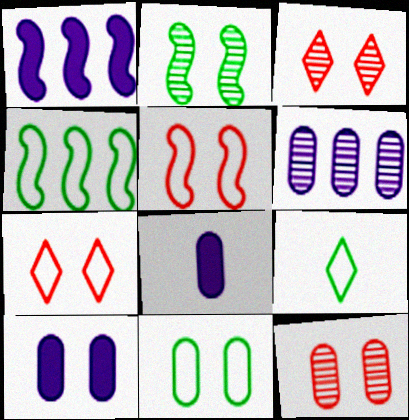[[1, 9, 12], 
[2, 7, 10], 
[3, 4, 8], 
[4, 9, 11], 
[10, 11, 12]]